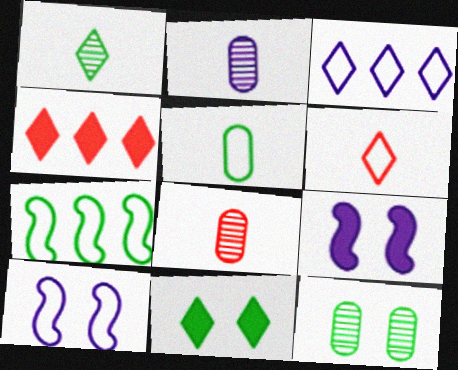[[2, 3, 9]]